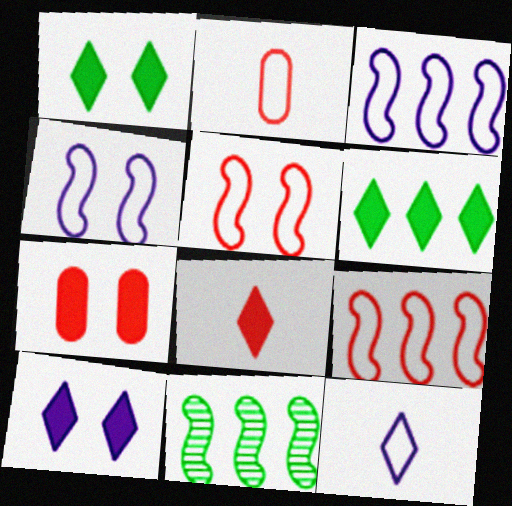[[2, 10, 11], 
[6, 8, 10], 
[7, 11, 12]]